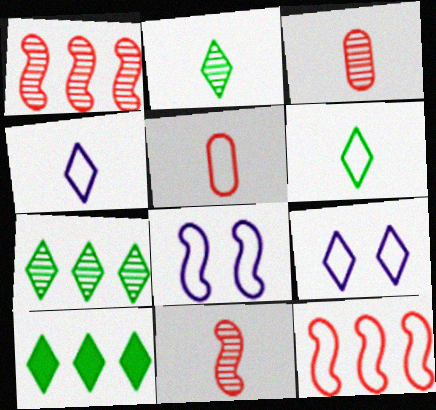[[3, 8, 10]]